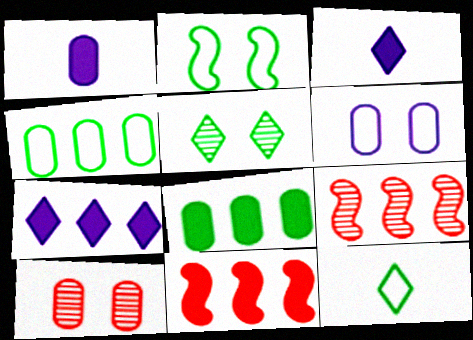[[1, 4, 10], 
[2, 4, 12], 
[4, 7, 9], 
[7, 8, 11]]